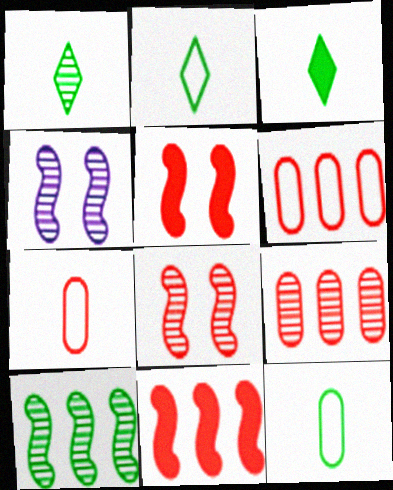[[1, 2, 3], 
[1, 4, 9], 
[3, 4, 6]]